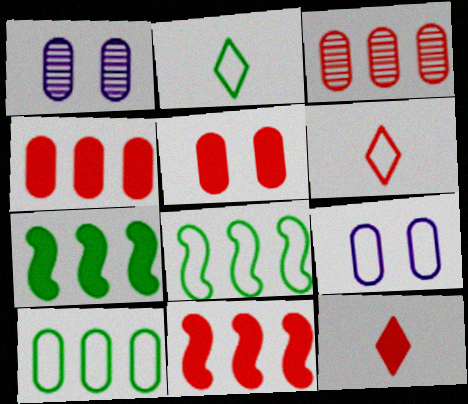[[1, 2, 11], 
[1, 6, 7], 
[1, 8, 12], 
[5, 11, 12], 
[6, 8, 9]]